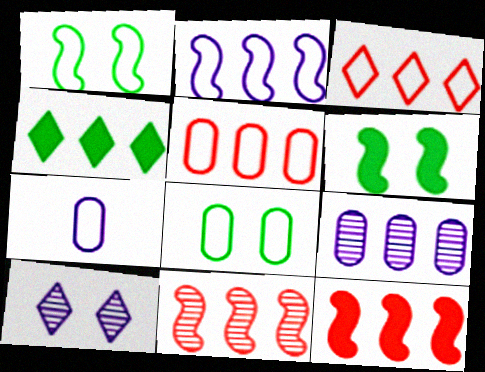[[1, 3, 7], 
[5, 7, 8]]